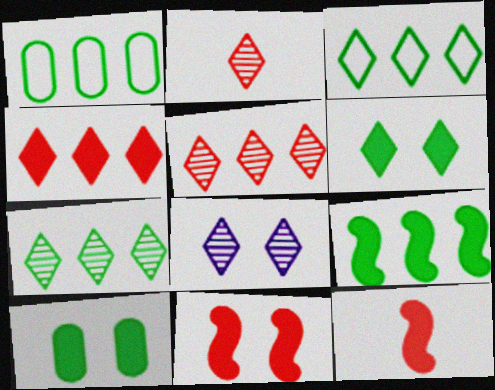[[1, 7, 9], 
[1, 8, 12], 
[2, 7, 8]]